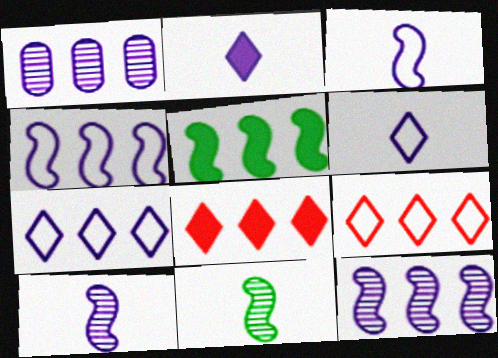[[1, 5, 9]]